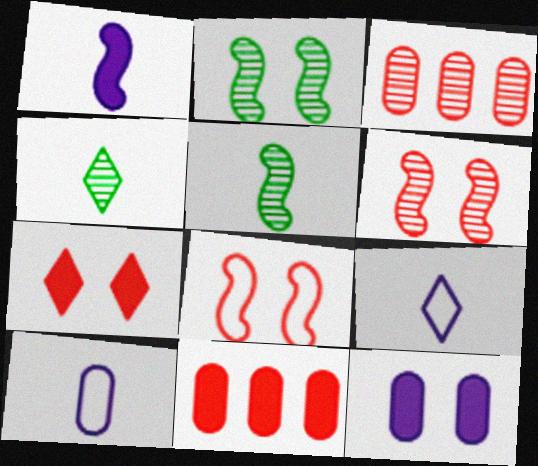[[2, 9, 11]]